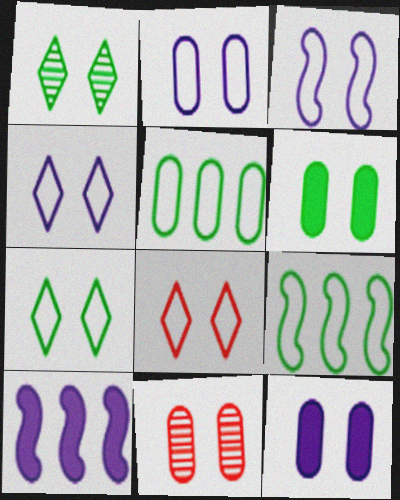[[2, 3, 4], 
[2, 6, 11], 
[4, 7, 8]]